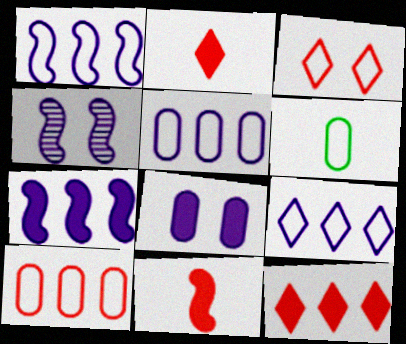[[1, 3, 6], 
[1, 5, 9], 
[4, 6, 12]]